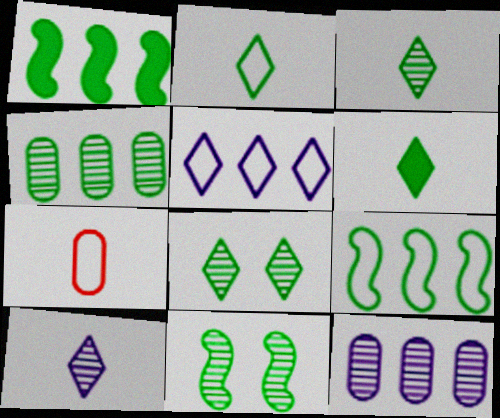[[2, 3, 6], 
[3, 4, 11]]